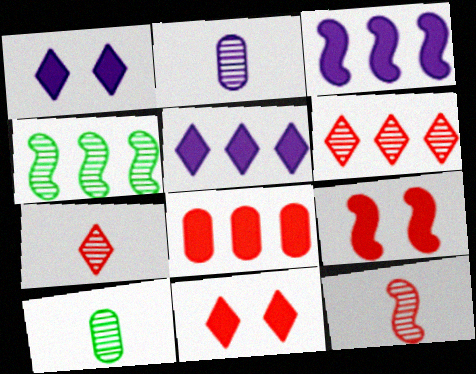[]